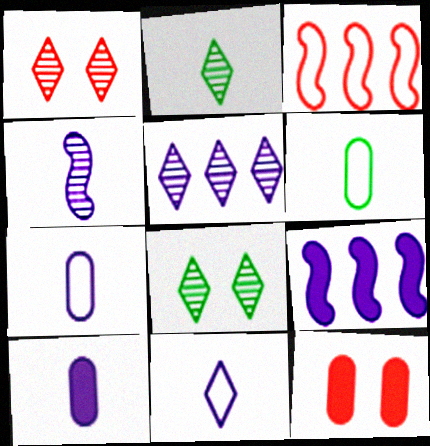[[1, 2, 5], 
[1, 6, 9], 
[3, 8, 10], 
[4, 10, 11]]